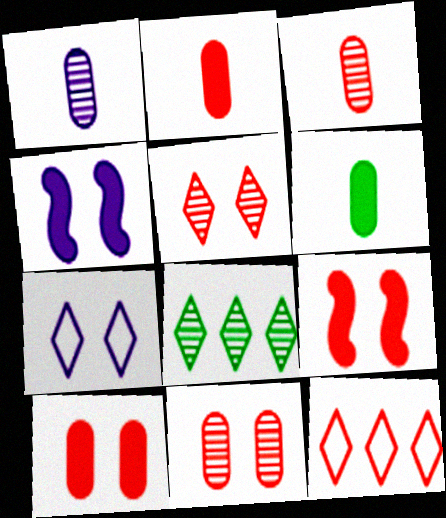[[3, 9, 12]]